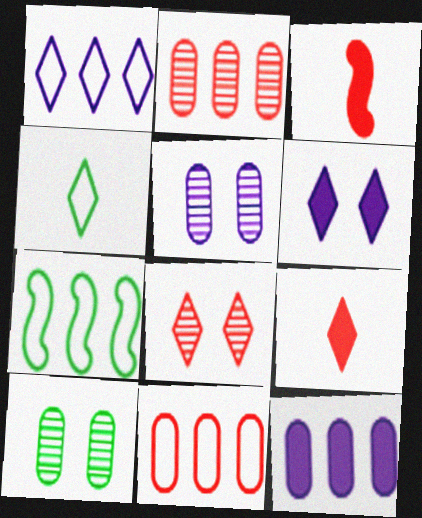[[1, 3, 10], 
[1, 7, 11], 
[3, 8, 11], 
[5, 7, 9]]